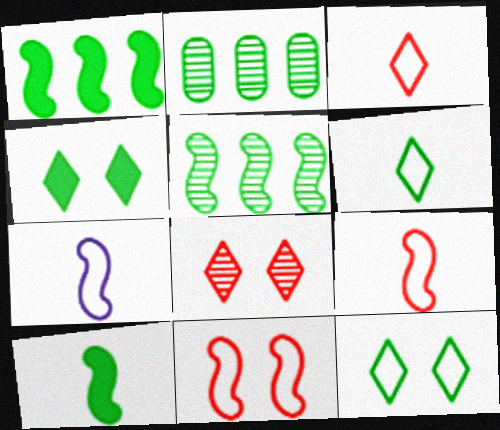[[2, 10, 12]]